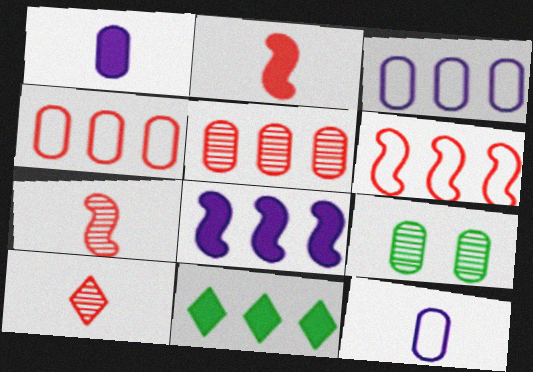[[1, 4, 9]]